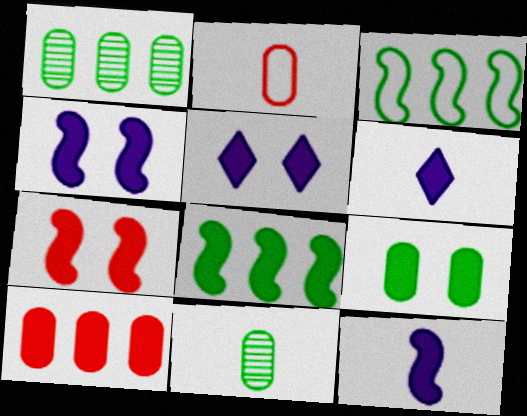[[5, 7, 9], 
[7, 8, 12]]